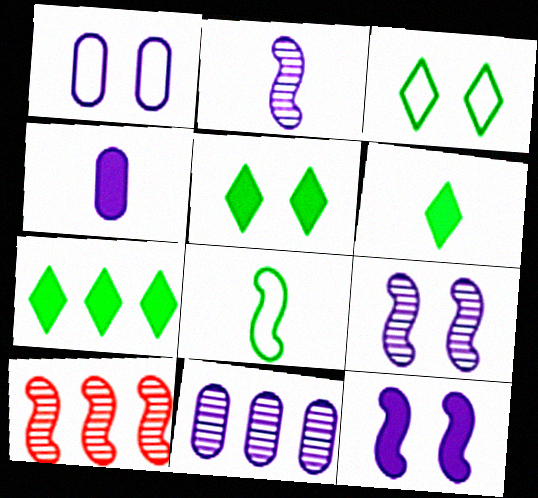[[1, 4, 11], 
[1, 6, 10], 
[3, 4, 10], 
[5, 6, 7], 
[8, 10, 12]]